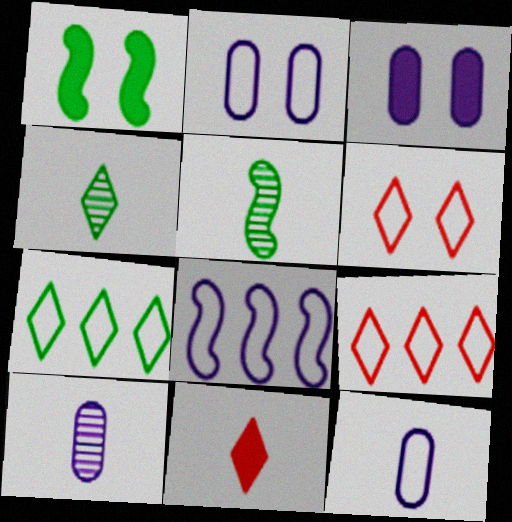[[1, 9, 10], 
[3, 5, 9], 
[5, 11, 12]]